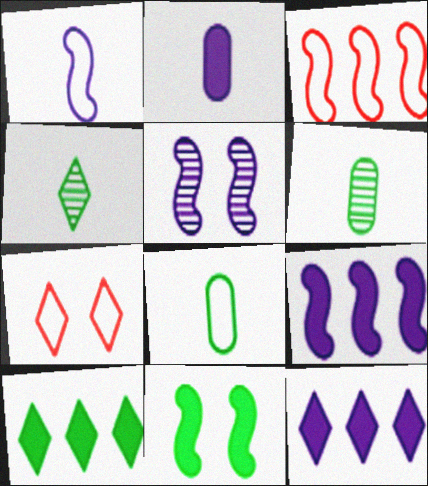[[1, 5, 9], 
[4, 7, 12], 
[6, 7, 9]]